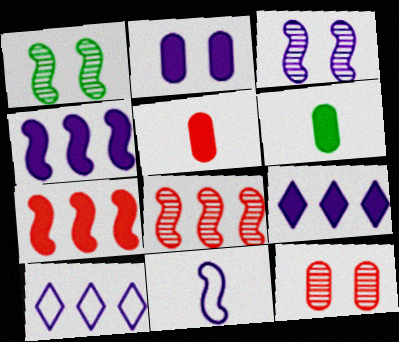[[1, 5, 10], 
[1, 7, 11], 
[3, 4, 11]]